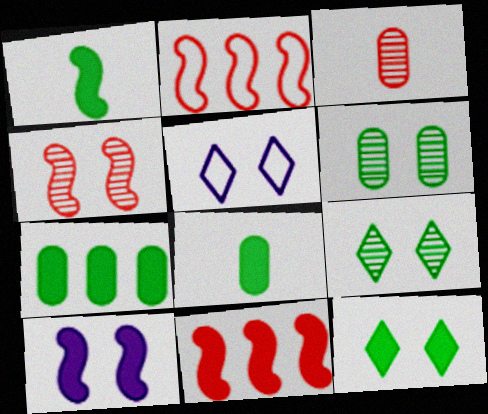[[1, 7, 12], 
[1, 10, 11]]